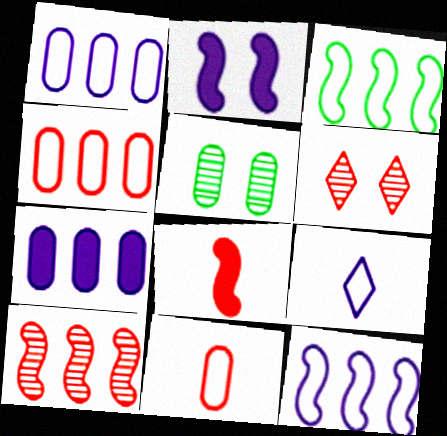[[4, 6, 8], 
[5, 7, 11]]